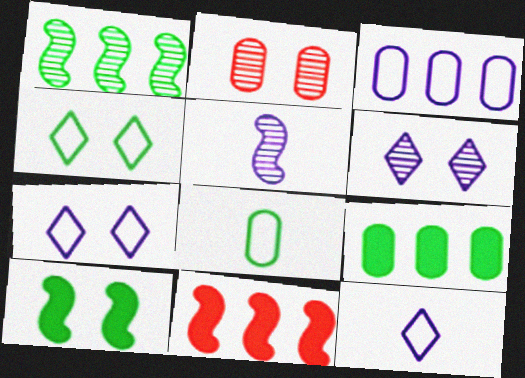[[2, 7, 10], 
[6, 8, 11]]